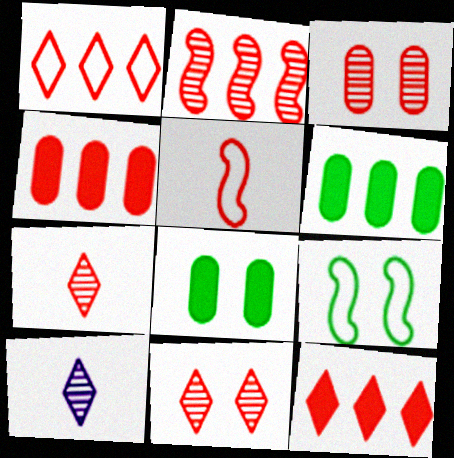[[1, 2, 4], 
[2, 3, 7], 
[3, 5, 12], 
[4, 5, 11], 
[4, 9, 10]]